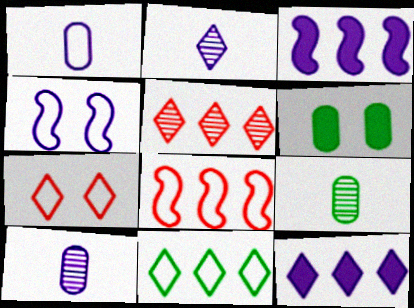[[2, 6, 8], 
[3, 7, 9], 
[4, 10, 12], 
[5, 11, 12]]